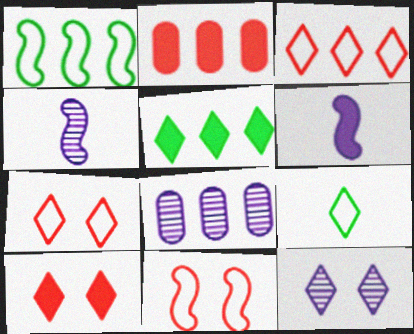[[4, 8, 12]]